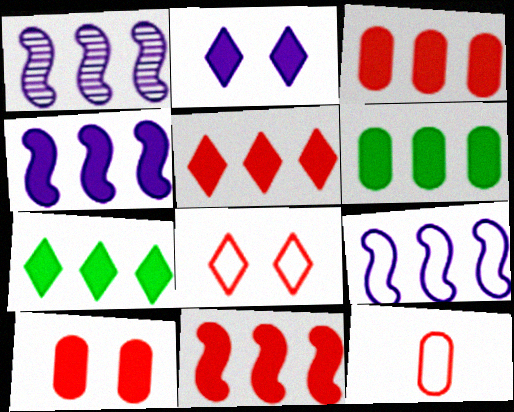[[1, 4, 9], 
[3, 4, 7], 
[3, 5, 11], 
[4, 5, 6]]